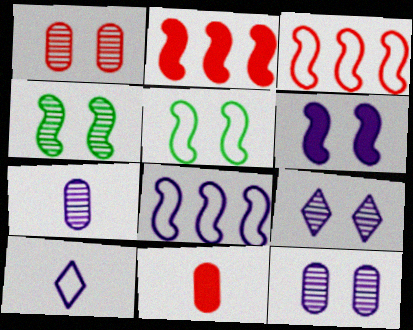[[1, 4, 9]]